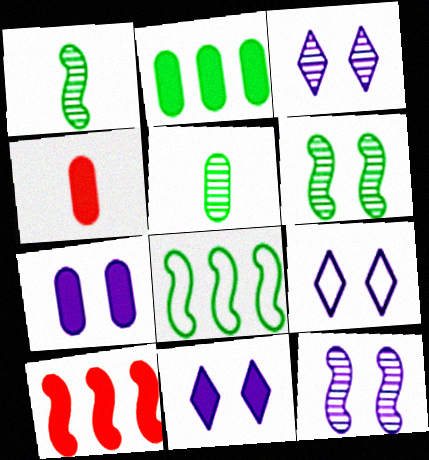[[2, 4, 7], 
[3, 4, 8], 
[3, 9, 11], 
[5, 9, 10], 
[7, 9, 12]]